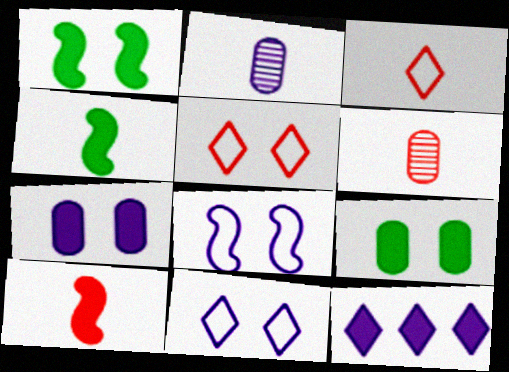[[2, 3, 4], 
[2, 8, 12], 
[3, 6, 10], 
[9, 10, 12]]